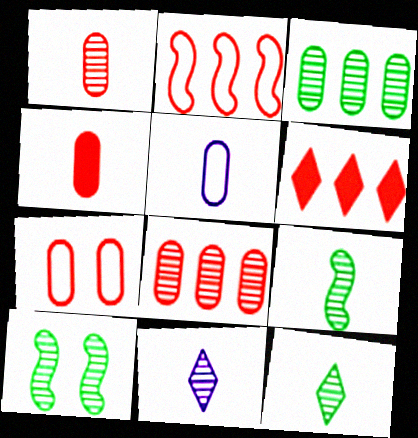[[1, 9, 11], 
[2, 6, 8], 
[3, 10, 12], 
[4, 7, 8], 
[5, 6, 10], 
[8, 10, 11]]